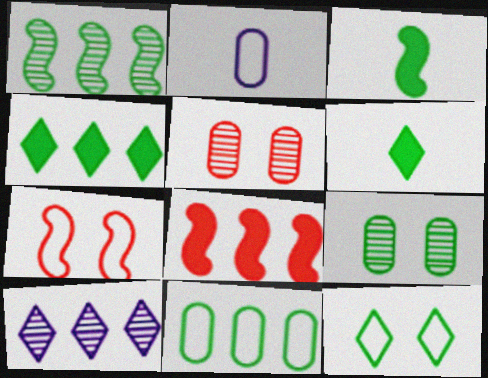[[1, 4, 11], 
[8, 10, 11]]